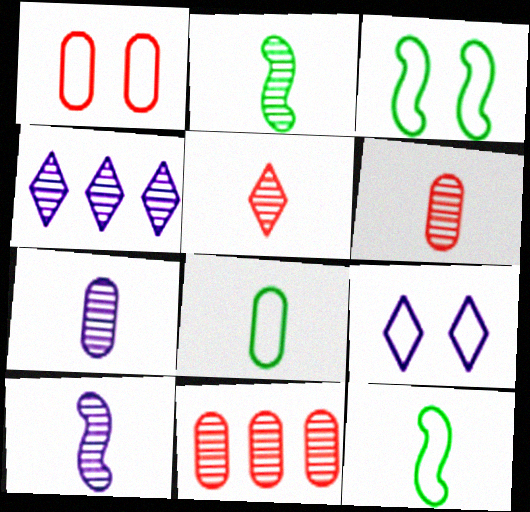[[1, 3, 9], 
[2, 5, 7]]